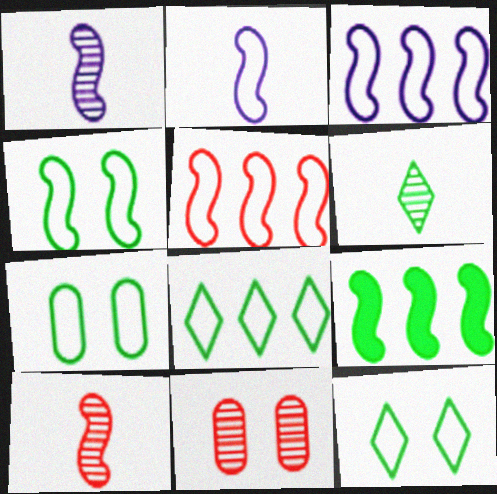[[2, 4, 5], 
[4, 7, 12], 
[6, 7, 9]]